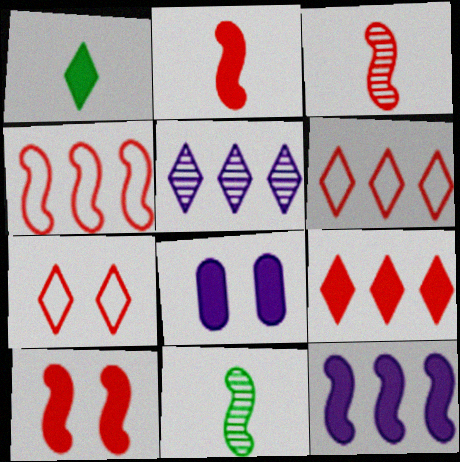[[1, 5, 7], 
[3, 4, 10], 
[6, 8, 11]]